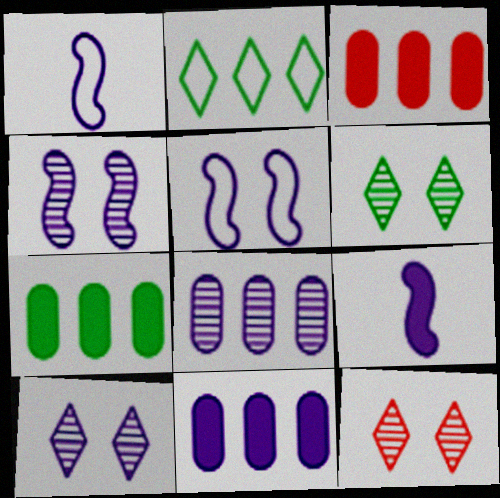[[1, 3, 6], 
[1, 7, 12], 
[1, 10, 11], 
[3, 7, 11], 
[6, 10, 12]]